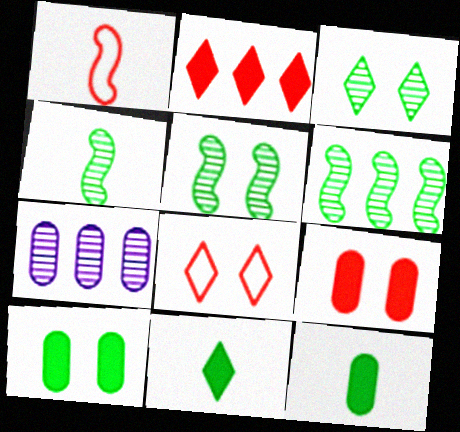[[4, 5, 6]]